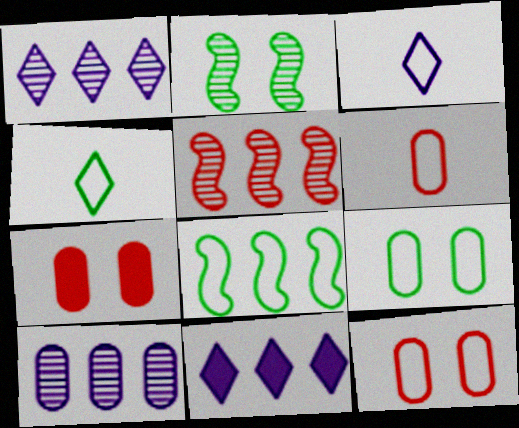[[2, 6, 11], 
[3, 8, 12], 
[4, 8, 9]]